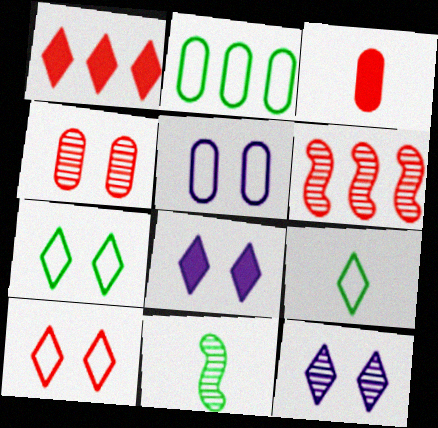[[1, 5, 11], 
[1, 9, 12], 
[3, 6, 10]]